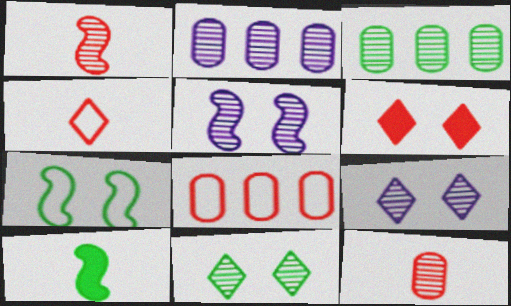[[1, 2, 11], 
[1, 3, 9], 
[1, 6, 8], 
[8, 9, 10]]